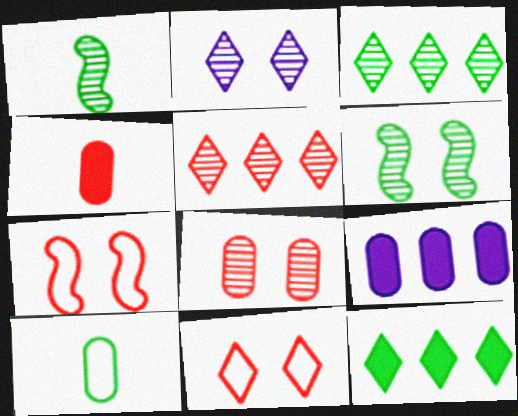[[1, 9, 11], 
[2, 6, 8], 
[4, 5, 7], 
[6, 10, 12], 
[8, 9, 10]]